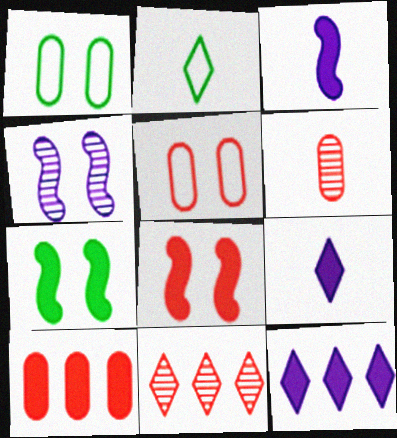[[1, 3, 11], 
[2, 3, 6], 
[2, 4, 10], 
[5, 6, 10], 
[7, 9, 10]]